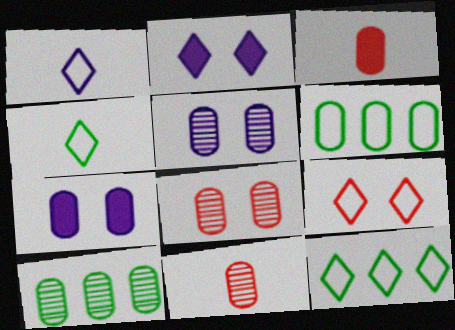[[1, 9, 12], 
[3, 5, 6], 
[5, 10, 11], 
[6, 7, 11]]